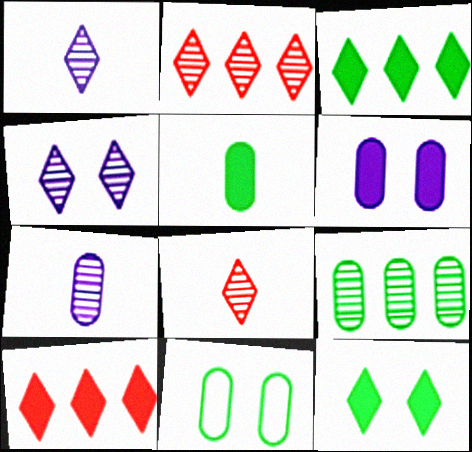[[5, 9, 11]]